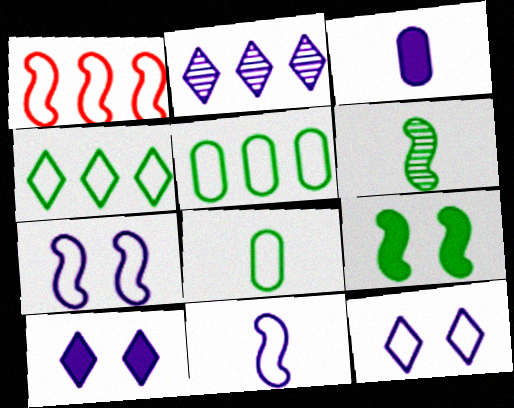[[1, 8, 12], 
[2, 3, 7]]